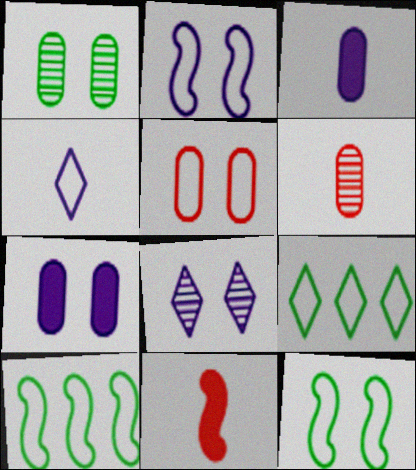[[1, 5, 7], 
[2, 7, 8], 
[4, 5, 10]]